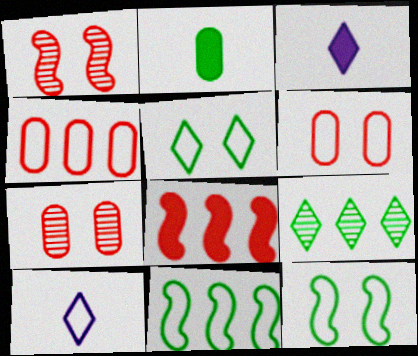[[2, 9, 12], 
[3, 7, 11], 
[4, 10, 12], 
[6, 10, 11]]